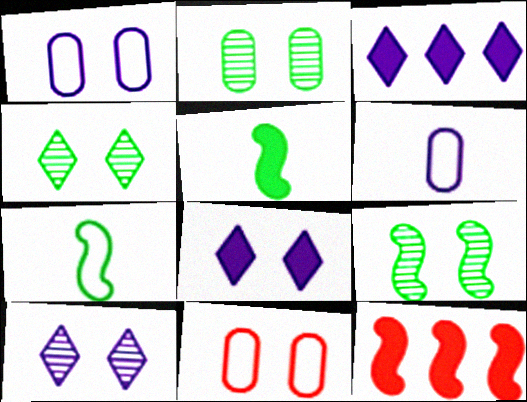[[2, 4, 9], 
[4, 6, 12], 
[8, 9, 11]]